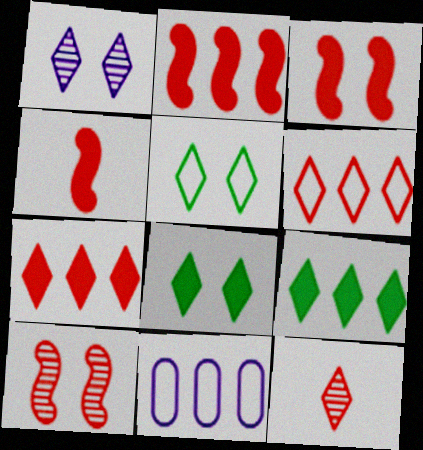[[2, 3, 4]]